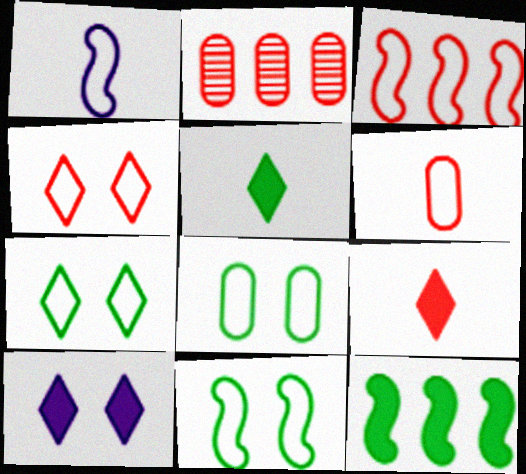[[1, 3, 11], 
[3, 4, 6], 
[7, 8, 11]]